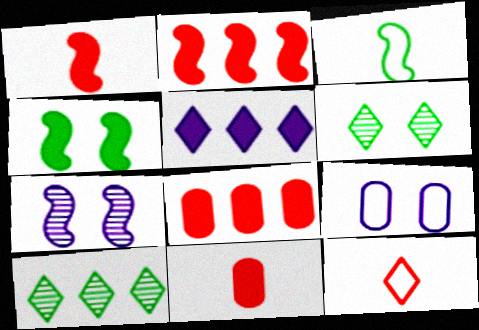[[1, 9, 10], 
[2, 3, 7], 
[4, 5, 11], 
[5, 6, 12]]